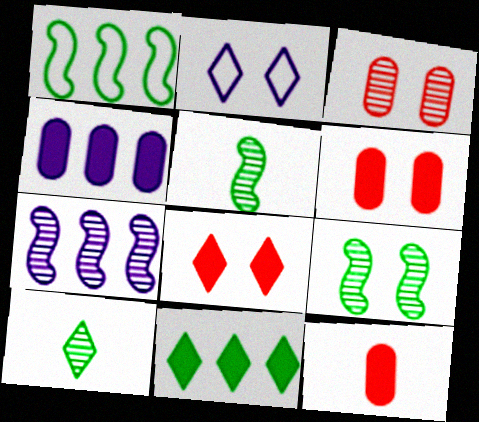[[2, 6, 9], 
[3, 7, 10]]